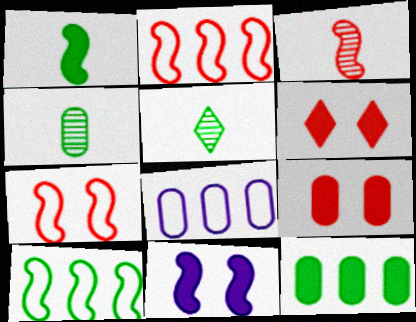[[3, 10, 11], 
[4, 8, 9]]